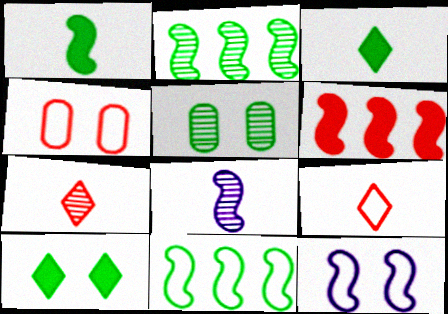[[3, 5, 11], 
[4, 6, 7]]